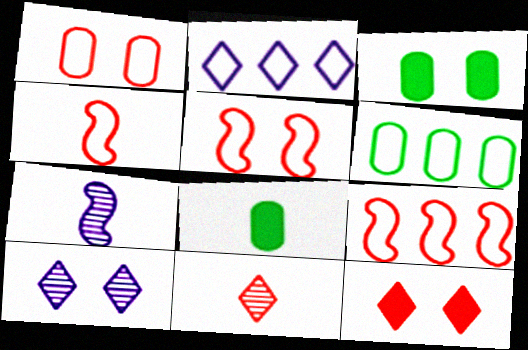[[2, 6, 9], 
[3, 5, 10], 
[4, 5, 9], 
[6, 7, 12], 
[8, 9, 10]]